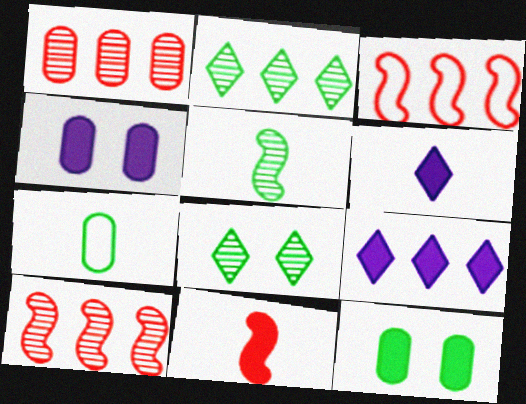[[1, 4, 7], 
[9, 11, 12]]